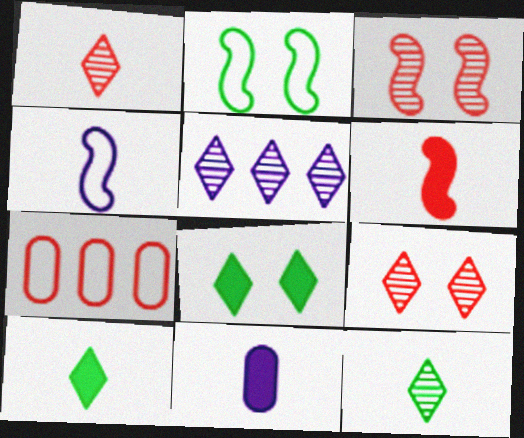[[5, 9, 12], 
[6, 7, 9], 
[6, 10, 11]]